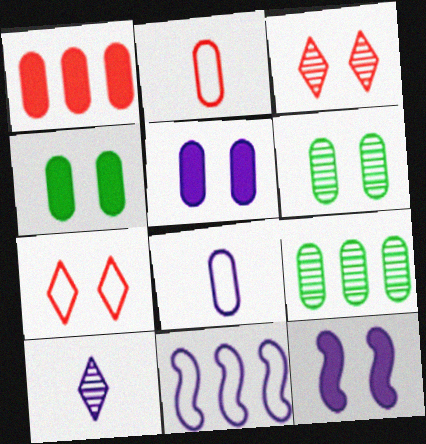[[1, 6, 8], 
[2, 5, 9], 
[5, 10, 11], 
[6, 7, 12]]